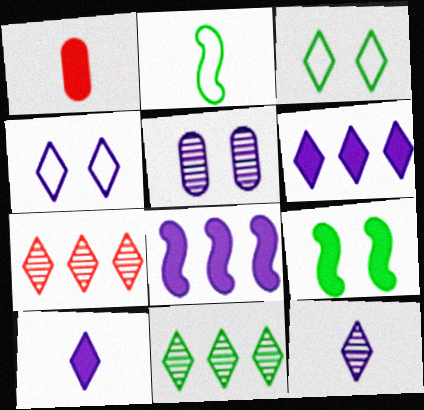[[1, 2, 12], 
[1, 6, 9], 
[3, 7, 10], 
[4, 6, 12]]